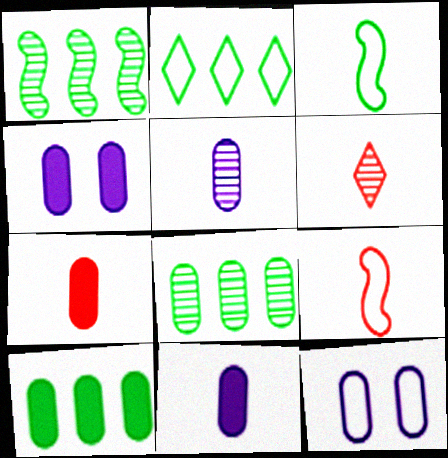[[1, 2, 10], 
[2, 9, 12], 
[3, 6, 11], 
[4, 7, 10], 
[6, 7, 9], 
[7, 8, 12]]